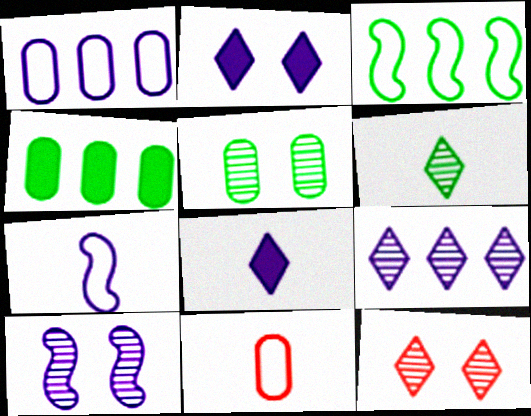[[1, 8, 10], 
[4, 7, 12], 
[5, 10, 12], 
[6, 9, 12]]